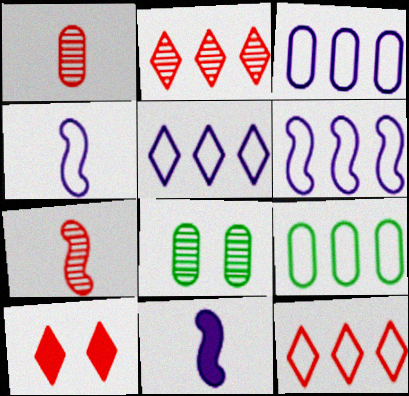[[3, 5, 6], 
[6, 9, 12], 
[8, 11, 12]]